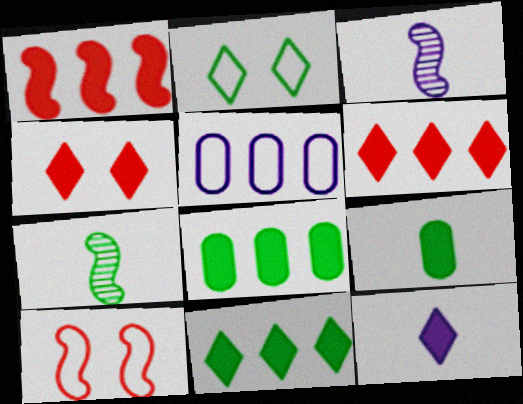[[2, 7, 8], 
[4, 5, 7], 
[4, 11, 12]]